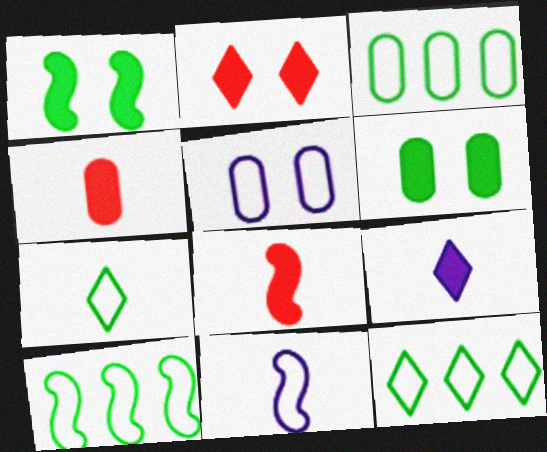[[3, 10, 12]]